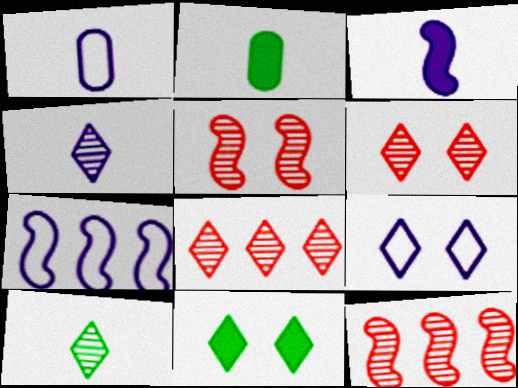[[1, 3, 4], 
[1, 7, 9], 
[1, 11, 12], 
[2, 6, 7], 
[2, 9, 12], 
[6, 9, 11]]